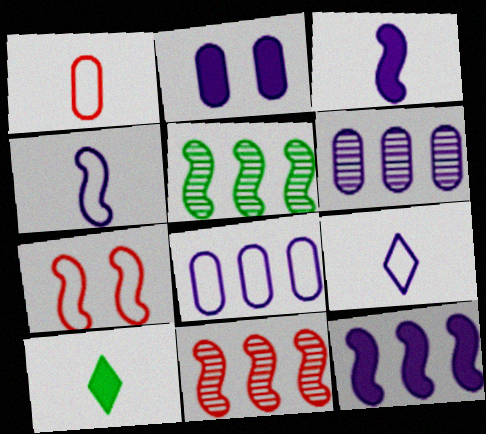[[3, 5, 7], 
[6, 7, 10]]